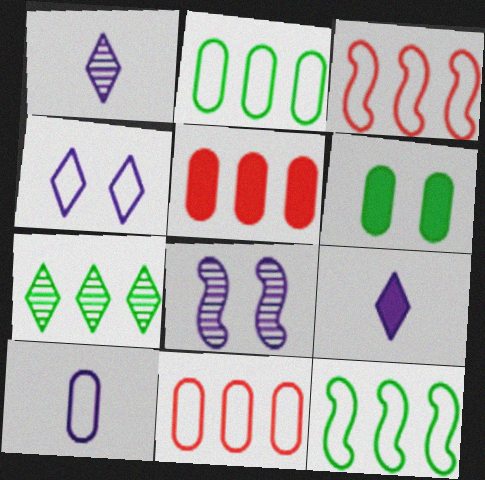[[1, 3, 6]]